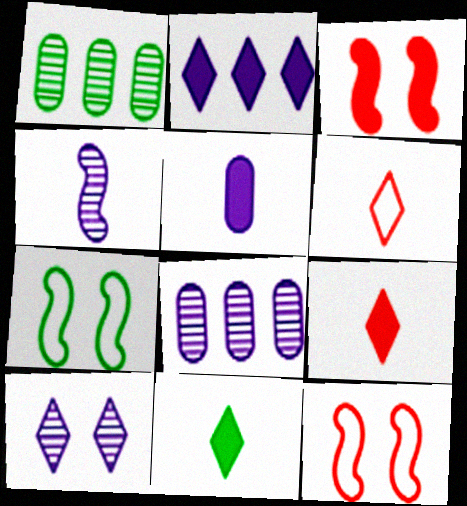[[1, 7, 11], 
[4, 8, 10], 
[7, 8, 9], 
[8, 11, 12]]